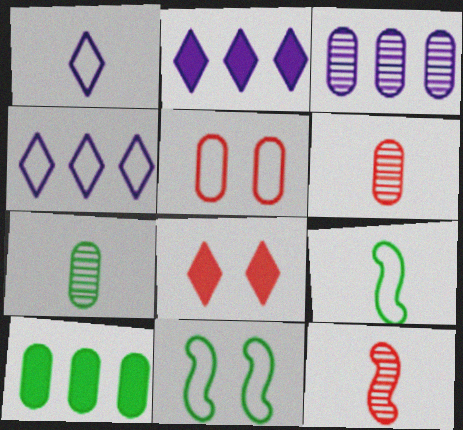[[2, 6, 11], 
[3, 8, 9], 
[4, 5, 9]]